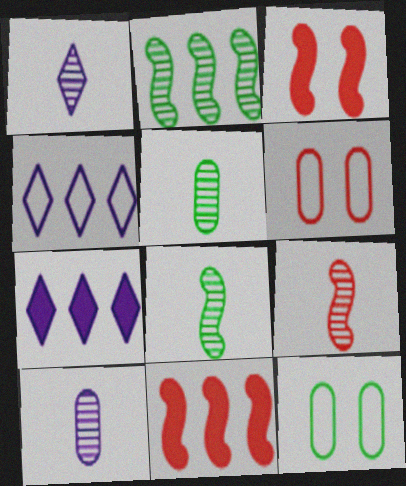[[1, 5, 9], 
[1, 11, 12], 
[3, 4, 5], 
[6, 7, 8], 
[7, 9, 12]]